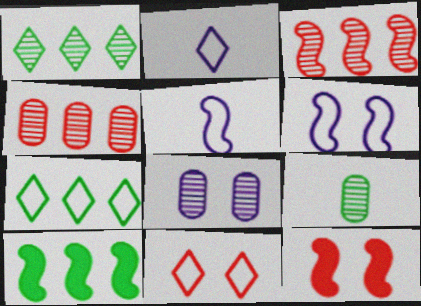[[2, 7, 11], 
[4, 8, 9]]